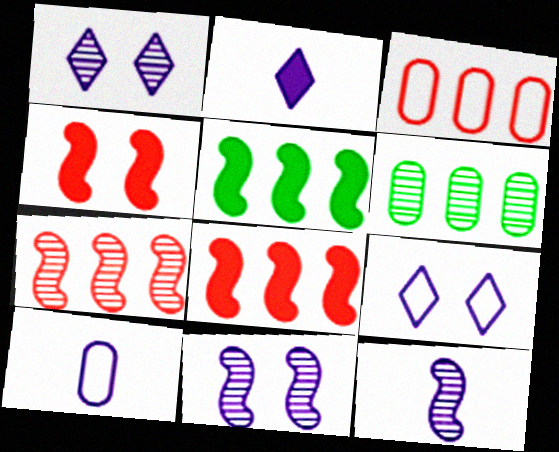[[2, 10, 12]]